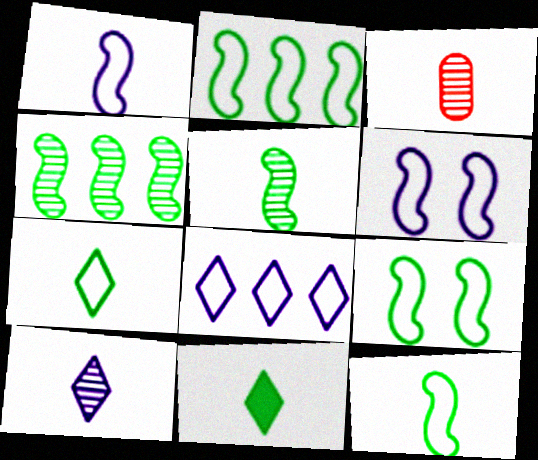[[1, 3, 11], 
[2, 9, 12], 
[3, 5, 10]]